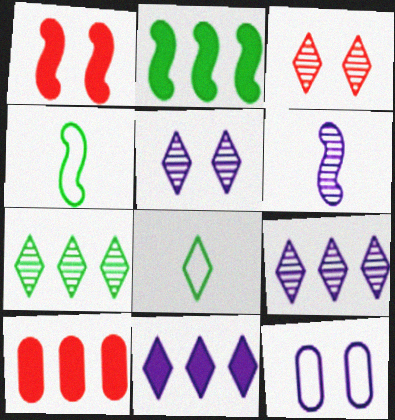[[2, 10, 11], 
[3, 8, 11], 
[4, 5, 10], 
[6, 11, 12]]